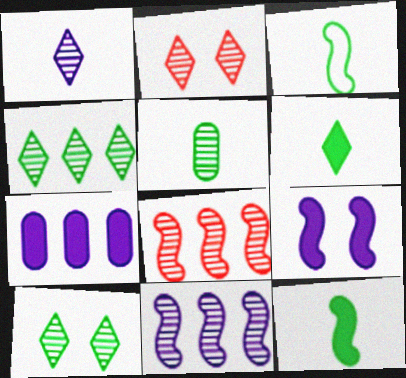[[1, 2, 4], 
[2, 3, 7], 
[2, 5, 11], 
[3, 5, 6], 
[3, 8, 9]]